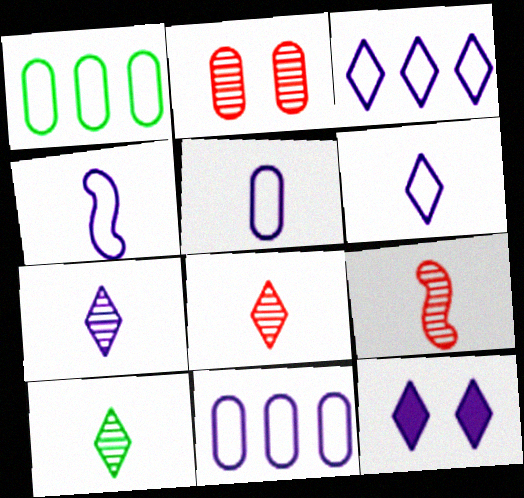[[1, 9, 12], 
[3, 7, 12], 
[4, 5, 6], 
[7, 8, 10]]